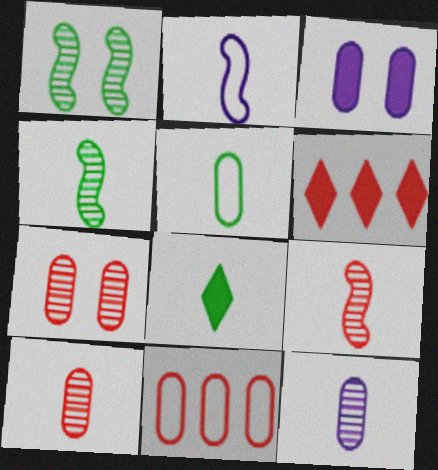[[2, 8, 10], 
[4, 5, 8]]